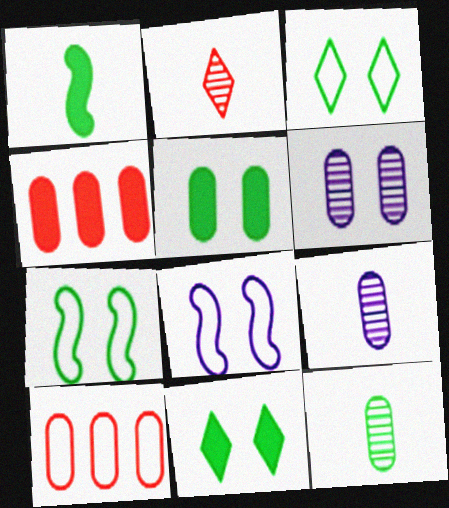[[5, 9, 10]]